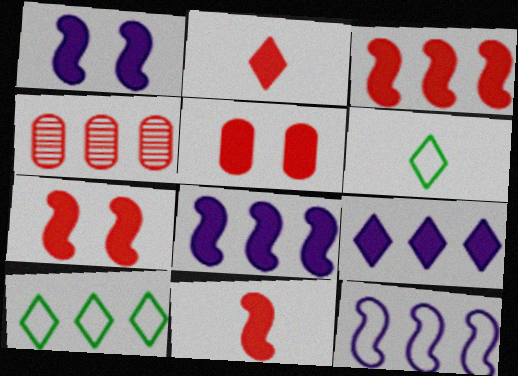[[1, 4, 6], 
[2, 3, 5], 
[3, 7, 11], 
[4, 8, 10]]